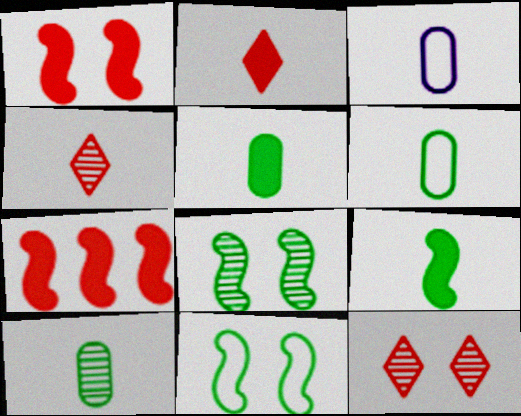[[3, 4, 9], 
[5, 6, 10]]